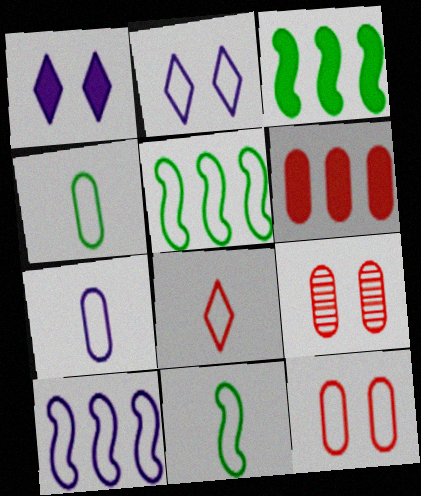[[2, 7, 10], 
[7, 8, 11]]